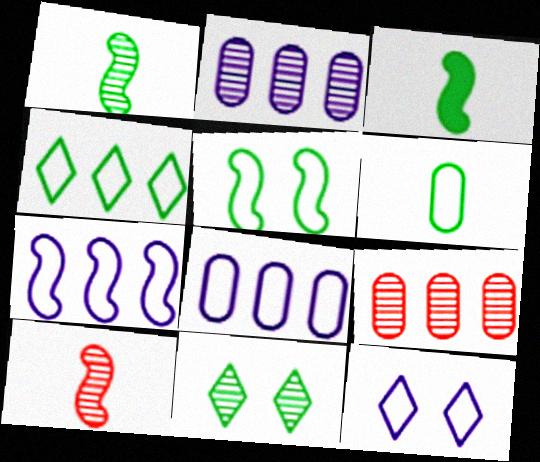[[2, 10, 11], 
[3, 9, 12], 
[4, 5, 6]]